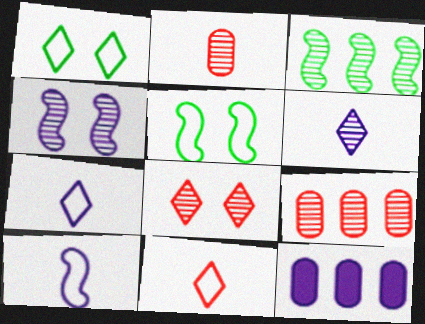[[4, 7, 12]]